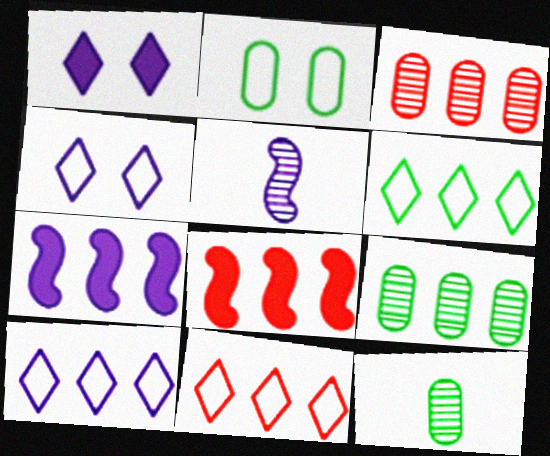[[3, 6, 7], 
[3, 8, 11], 
[4, 8, 12], 
[6, 10, 11], 
[7, 9, 11], 
[8, 9, 10]]